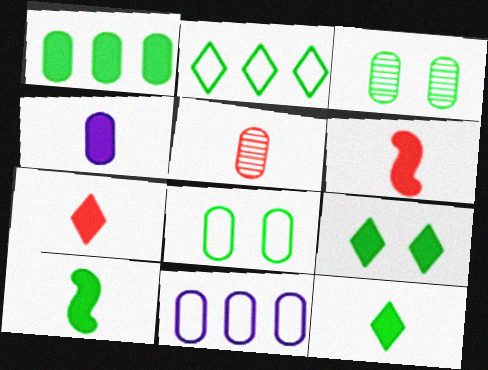[[1, 9, 10], 
[2, 3, 10], 
[4, 6, 12], 
[4, 7, 10]]